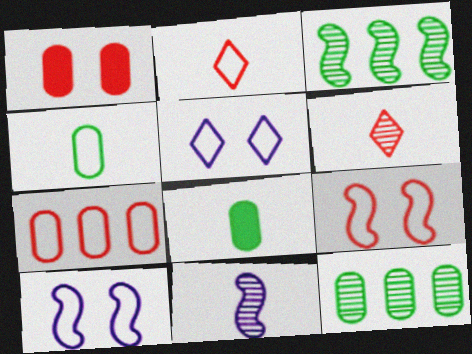[[2, 7, 9], 
[2, 8, 11]]